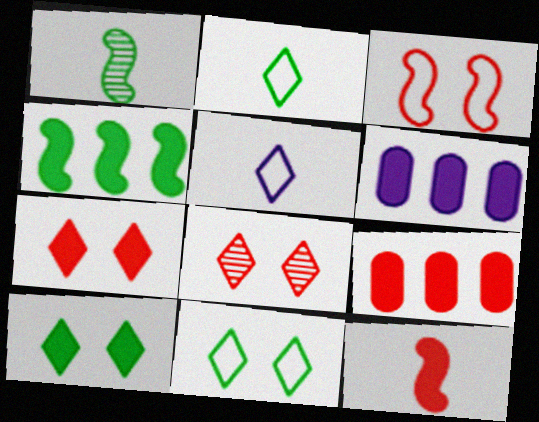[[6, 10, 12], 
[7, 9, 12]]